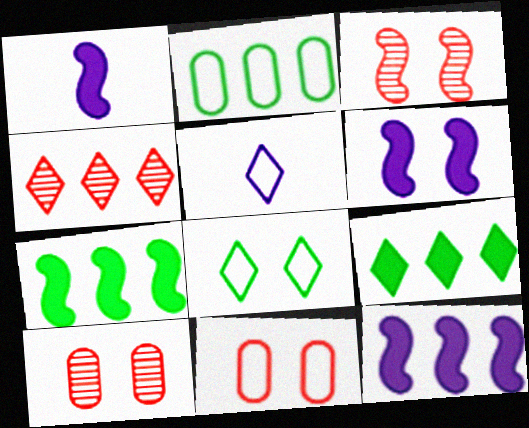[[1, 6, 12], 
[2, 4, 12], 
[5, 7, 10], 
[6, 8, 10]]